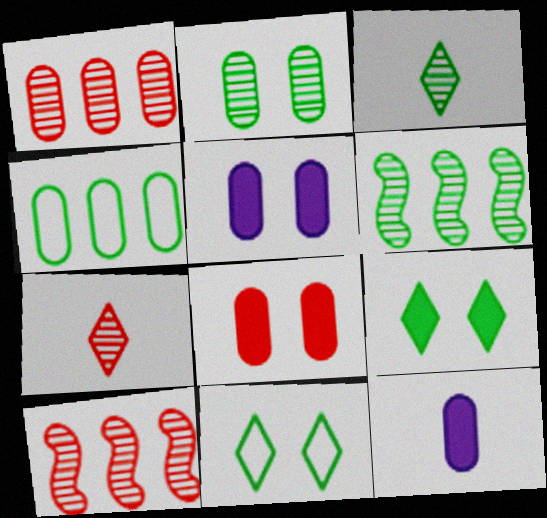[[2, 3, 6], 
[10, 11, 12]]